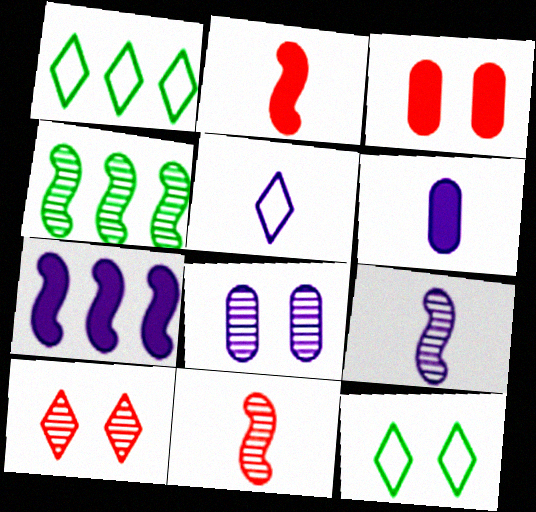[[1, 2, 8], 
[1, 3, 9], 
[3, 4, 5], 
[5, 6, 9], 
[5, 7, 8]]